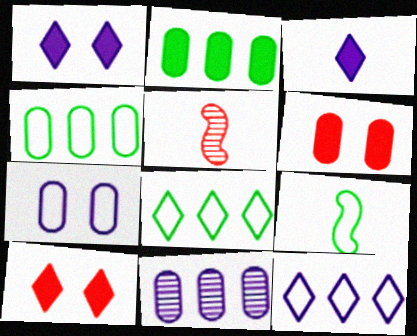[[1, 4, 5], 
[9, 10, 11]]